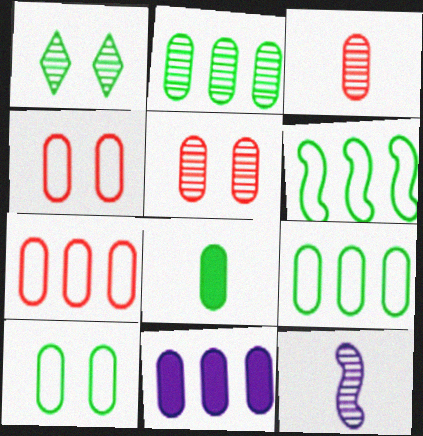[[1, 6, 8], 
[2, 7, 11], 
[2, 8, 10], 
[3, 10, 11]]